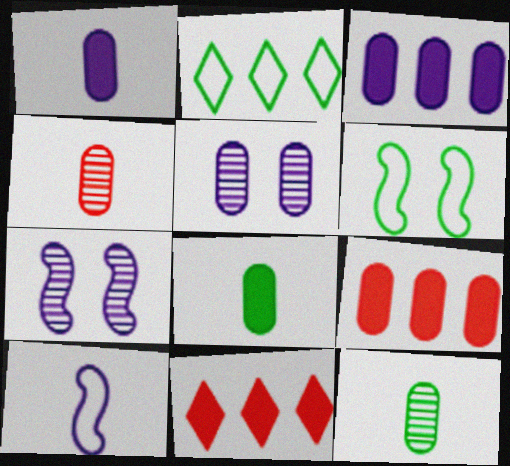[]